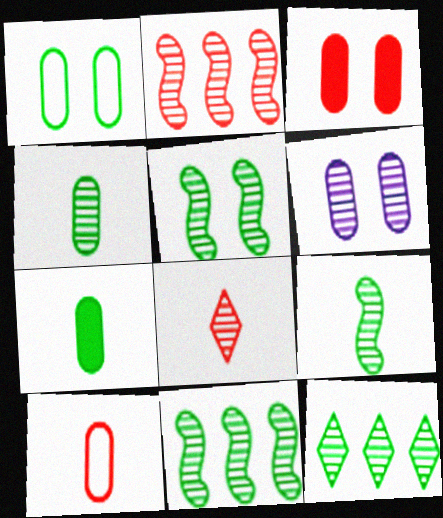[[1, 3, 6], 
[4, 5, 12], 
[5, 9, 11], 
[6, 8, 11]]